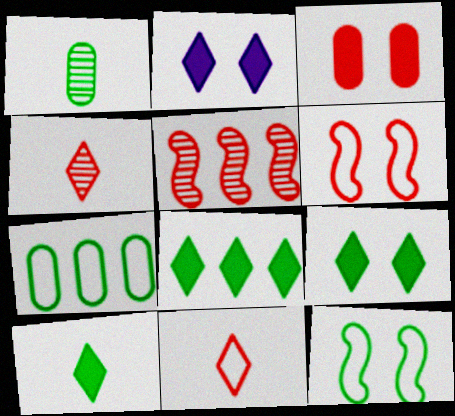[[1, 8, 12], 
[3, 5, 11], 
[8, 9, 10]]